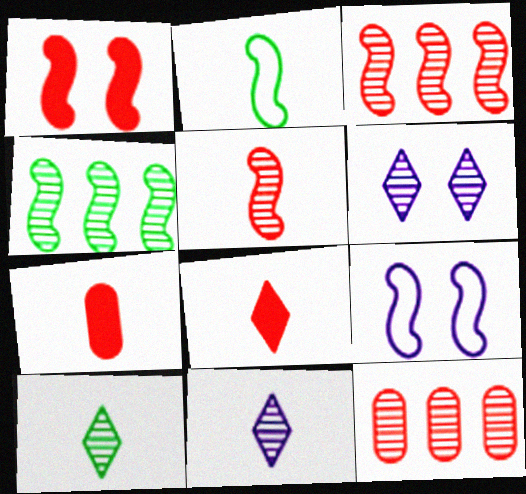[[2, 7, 11]]